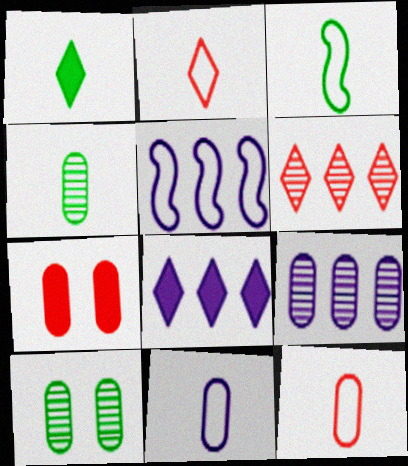[[1, 3, 4], 
[2, 3, 11], 
[5, 8, 9]]